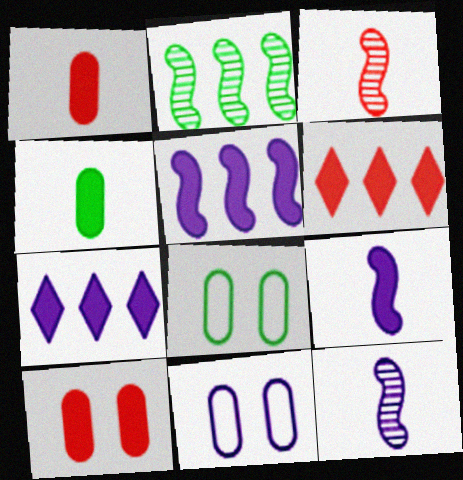[[3, 7, 8], 
[6, 8, 12], 
[7, 11, 12]]